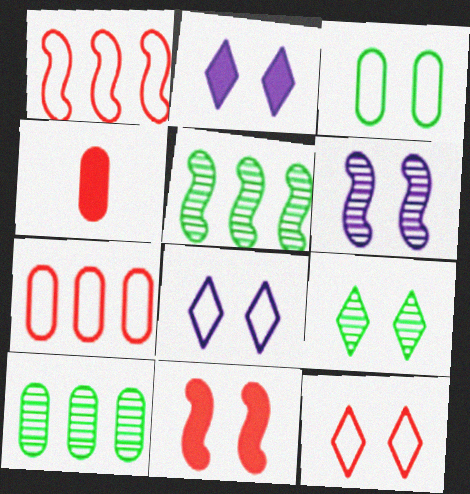[[2, 9, 12], 
[4, 5, 8]]